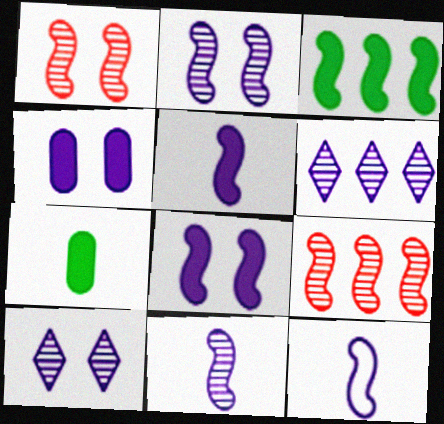[[1, 3, 12], 
[4, 6, 12], 
[5, 11, 12]]